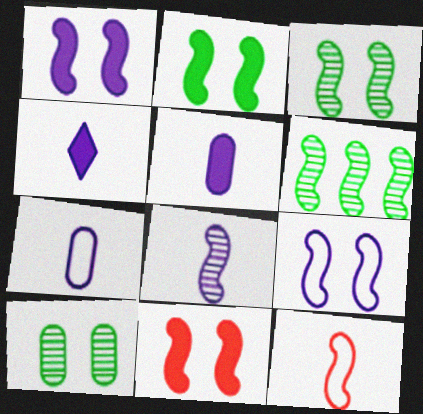[[1, 2, 11], 
[1, 6, 12], 
[3, 9, 11], 
[4, 7, 8]]